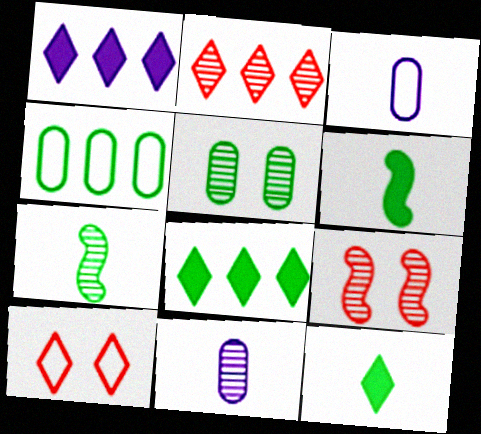[[3, 8, 9]]